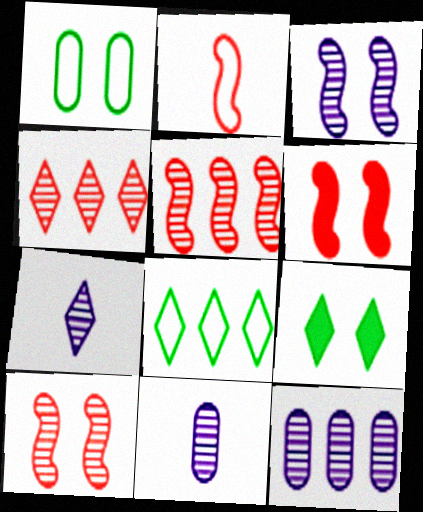[[2, 5, 6], 
[2, 9, 12], 
[3, 7, 12], 
[6, 8, 11]]